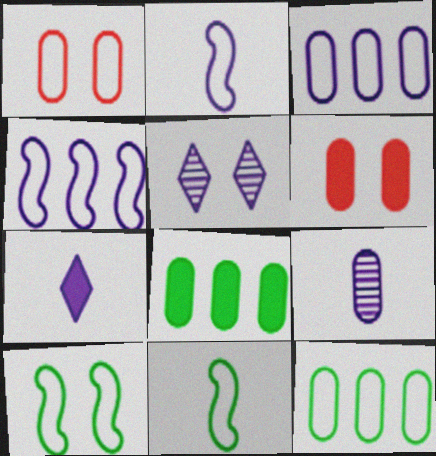[[1, 8, 9], 
[2, 7, 9], 
[5, 6, 10], 
[6, 9, 12]]